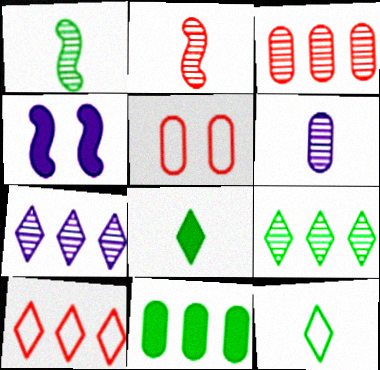[[3, 4, 12], 
[5, 6, 11]]